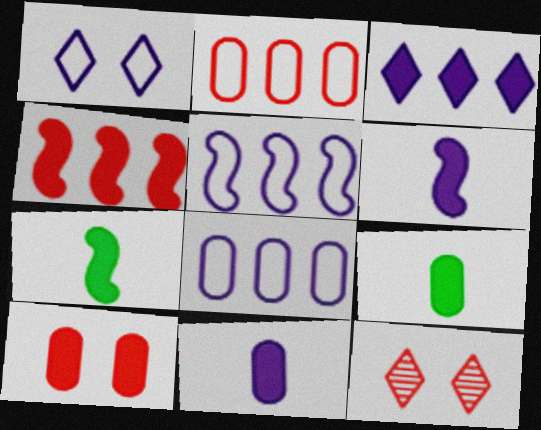[[3, 7, 10], 
[5, 9, 12], 
[7, 8, 12]]